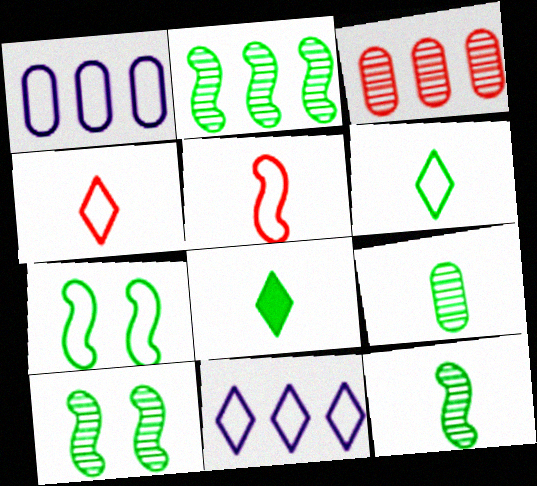[[1, 4, 7], 
[2, 10, 12]]